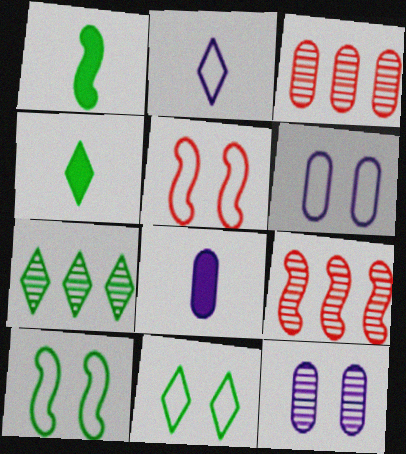[[4, 6, 9], 
[4, 7, 11], 
[5, 6, 11], 
[5, 7, 8], 
[8, 9, 11]]